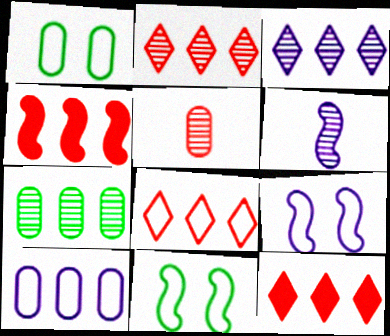[[1, 6, 12], 
[2, 8, 12], 
[4, 6, 11]]